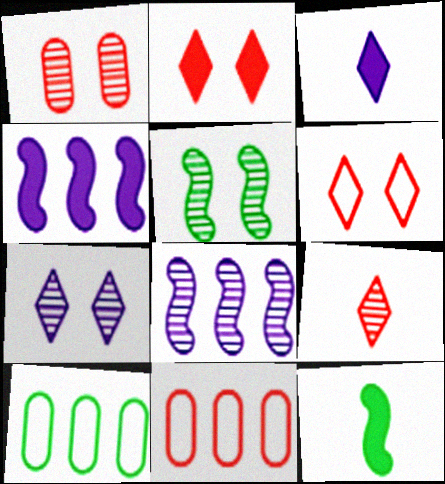[[1, 5, 7], 
[3, 5, 11], 
[7, 11, 12]]